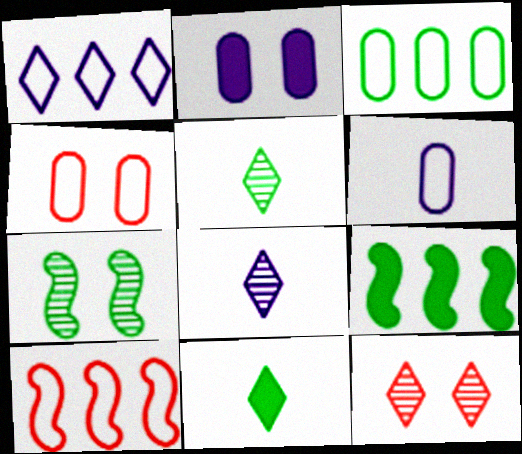[[1, 3, 10], 
[1, 11, 12], 
[2, 5, 10], 
[3, 4, 6], 
[3, 7, 11], 
[4, 8, 9], 
[6, 9, 12]]